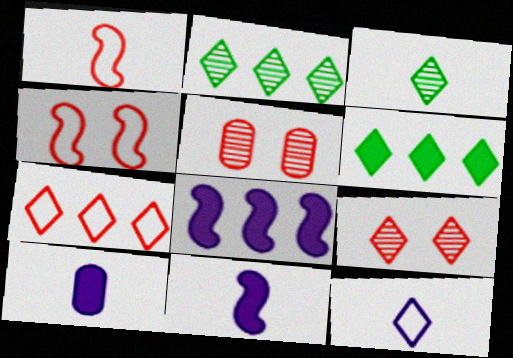[[1, 3, 10], 
[2, 4, 10], 
[6, 9, 12]]